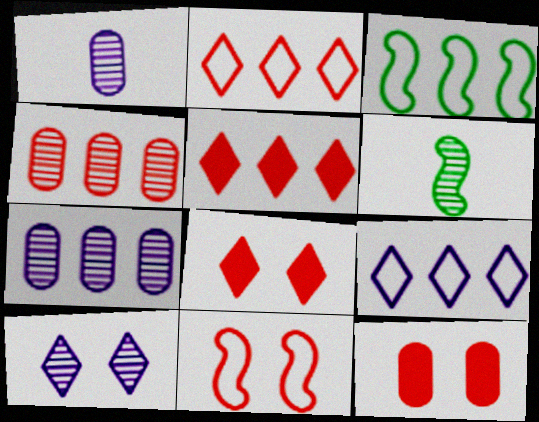[[1, 3, 8], 
[3, 5, 7], 
[4, 6, 10], 
[6, 9, 12]]